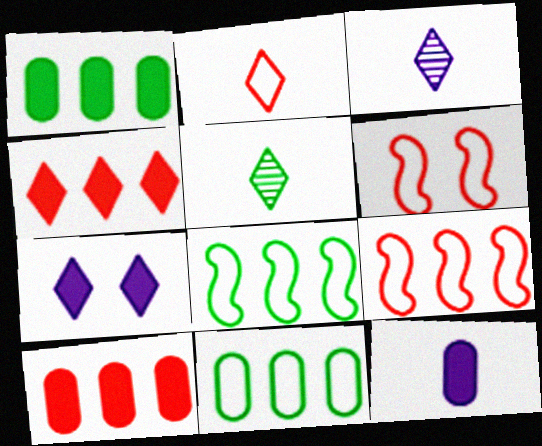[[1, 3, 6]]